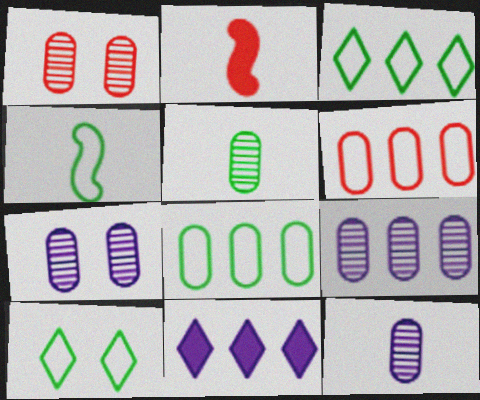[[1, 4, 11], 
[1, 5, 9], 
[2, 3, 7], 
[2, 9, 10], 
[4, 8, 10], 
[7, 9, 12]]